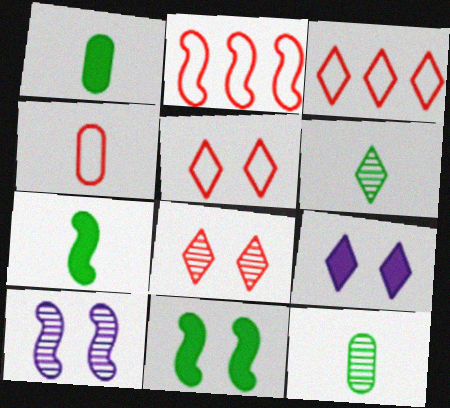[[1, 3, 10], 
[2, 4, 5], 
[2, 7, 10], 
[2, 9, 12], 
[3, 6, 9]]